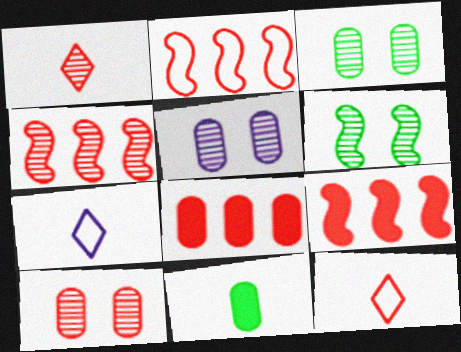[[1, 4, 10], 
[2, 4, 9], 
[3, 5, 10], 
[3, 7, 9], 
[6, 7, 8], 
[9, 10, 12]]